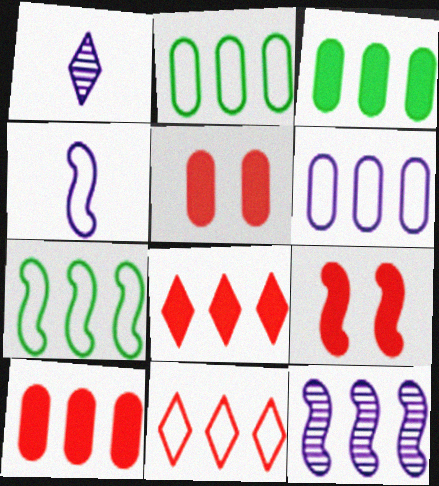[[1, 2, 9], 
[1, 5, 7], 
[2, 8, 12], 
[3, 11, 12], 
[6, 7, 11]]